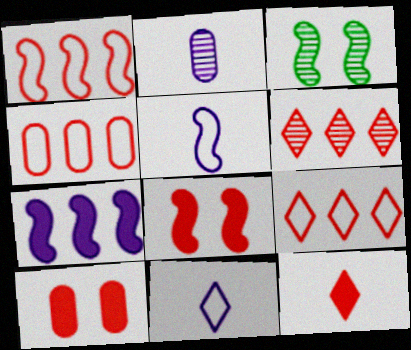[[1, 4, 9], 
[2, 3, 6]]